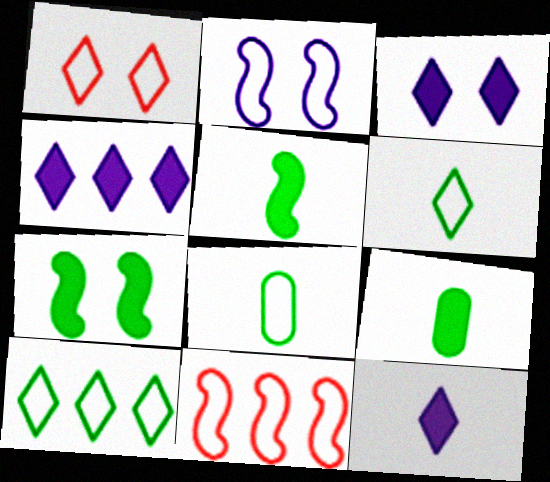[[3, 4, 12]]